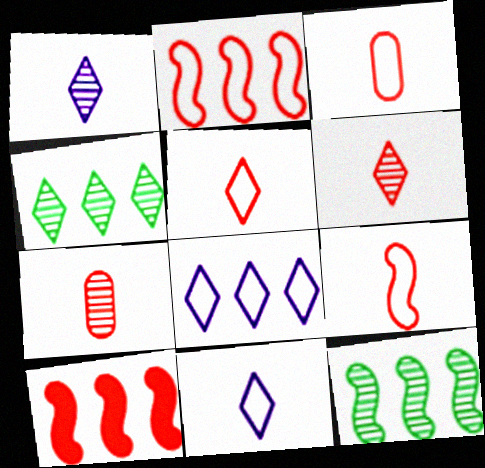[[3, 5, 9]]